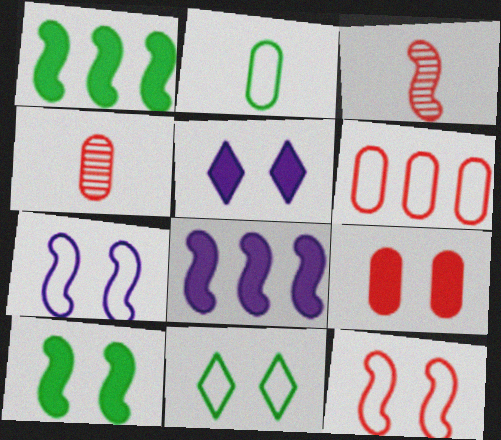[[1, 3, 7], 
[4, 6, 9], 
[4, 8, 11], 
[5, 9, 10]]